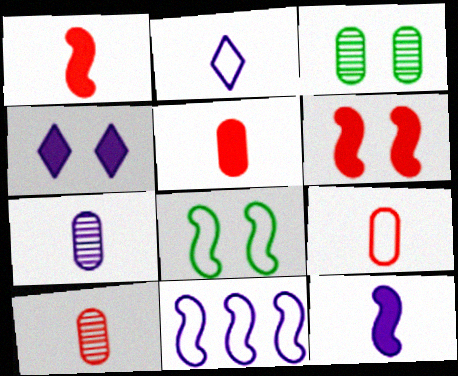[[2, 7, 12], 
[4, 7, 11], 
[5, 9, 10]]